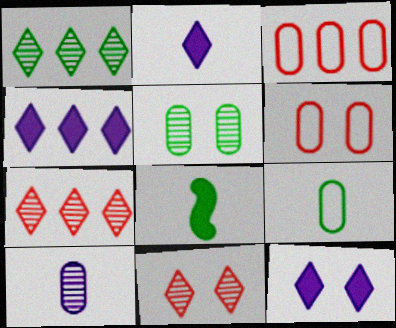[[2, 4, 12]]